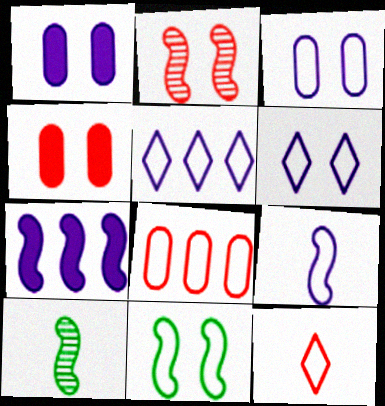[[3, 5, 9], 
[4, 5, 10]]